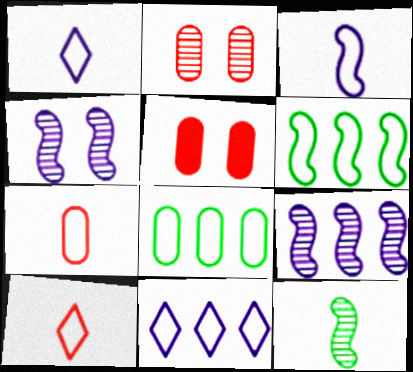[[5, 11, 12]]